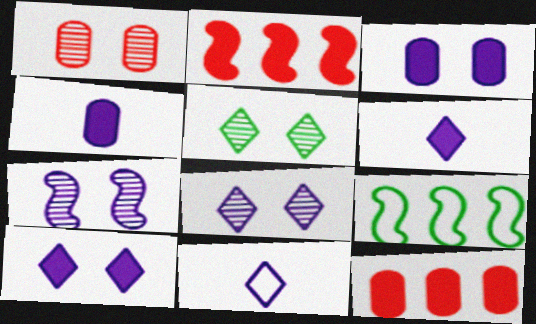[[1, 5, 7], 
[1, 6, 9]]